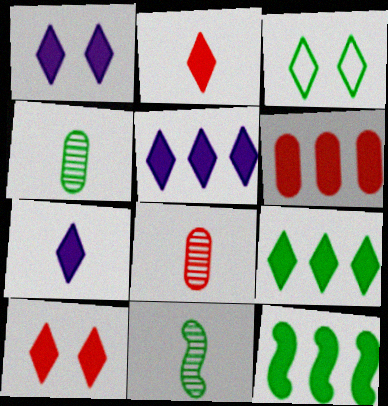[[1, 2, 9], 
[1, 5, 7], 
[3, 4, 12], 
[5, 6, 12], 
[7, 9, 10]]